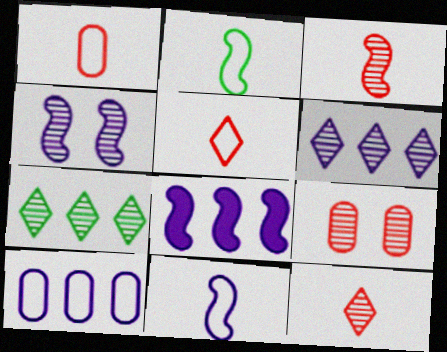[[4, 8, 11], 
[6, 8, 10]]